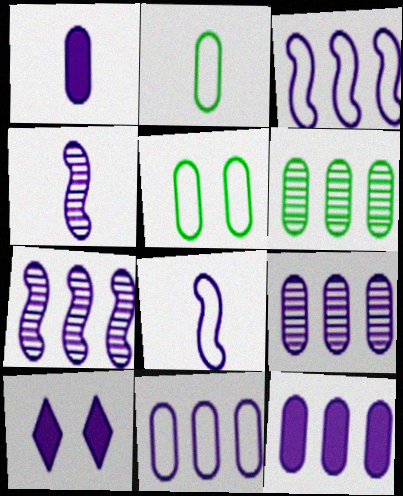[[4, 10, 11], 
[8, 9, 10], 
[9, 11, 12]]